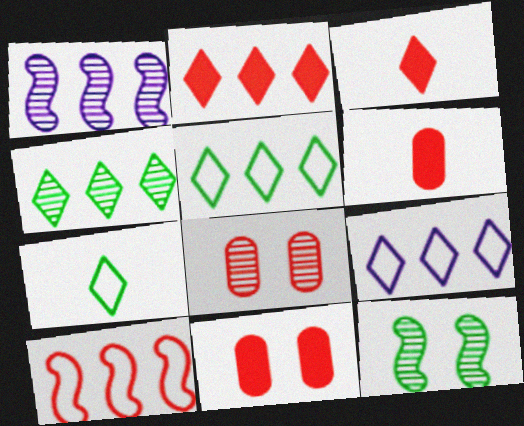[[1, 7, 11], 
[2, 4, 9], 
[3, 8, 10], 
[6, 9, 12]]